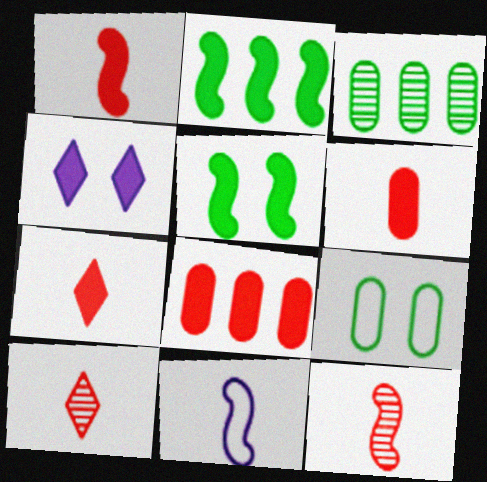[[1, 6, 7], 
[2, 4, 6]]